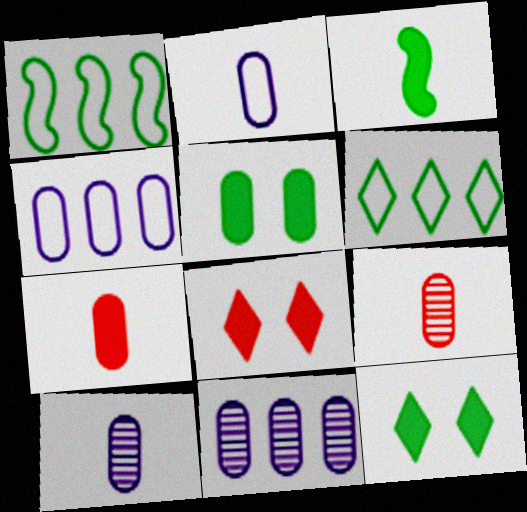[[1, 8, 10], 
[4, 5, 9]]